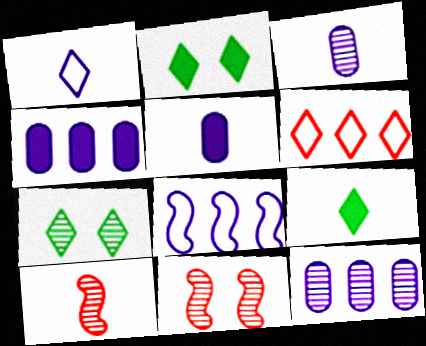[[7, 10, 12]]